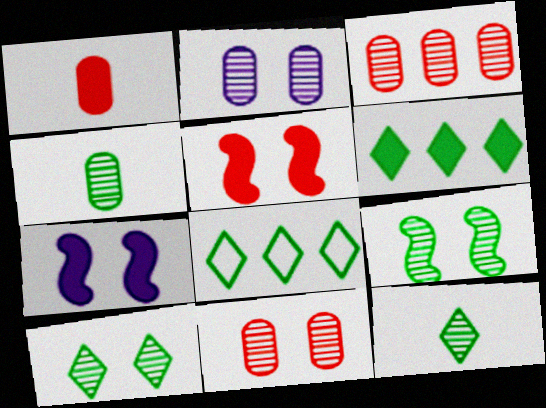[[1, 6, 7], 
[2, 3, 4]]